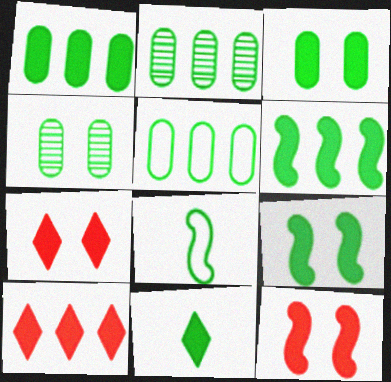[[1, 2, 5], 
[1, 9, 11], 
[3, 6, 11]]